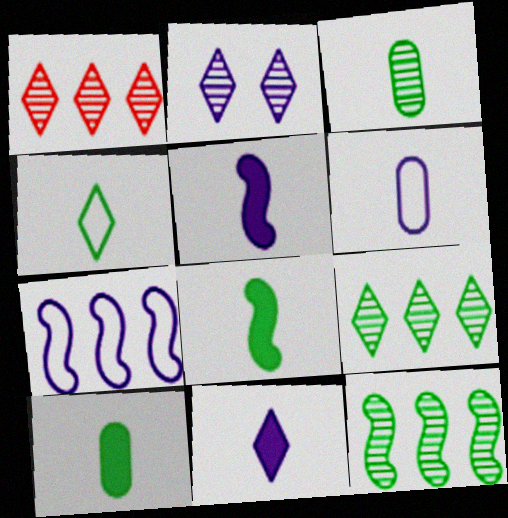[[3, 4, 8]]